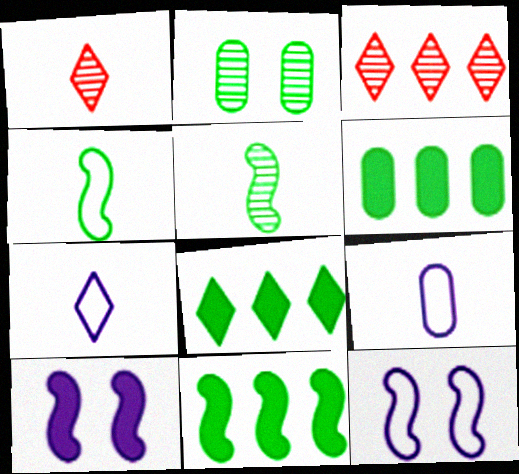[[1, 6, 12], 
[2, 4, 8], 
[6, 8, 11]]